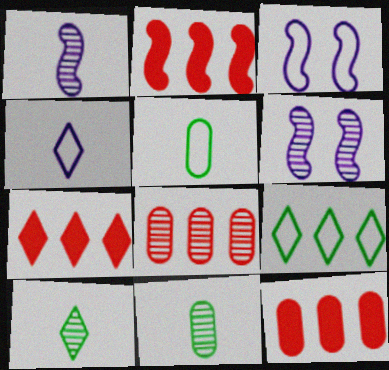[[2, 7, 12], 
[3, 7, 11], 
[3, 10, 12], 
[5, 6, 7], 
[6, 8, 10]]